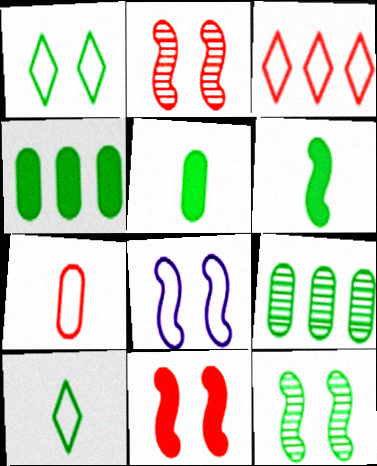[[1, 6, 9], 
[4, 10, 12], 
[8, 11, 12]]